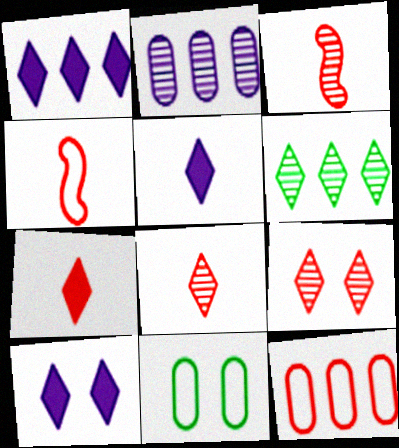[[1, 3, 11], 
[1, 5, 10]]